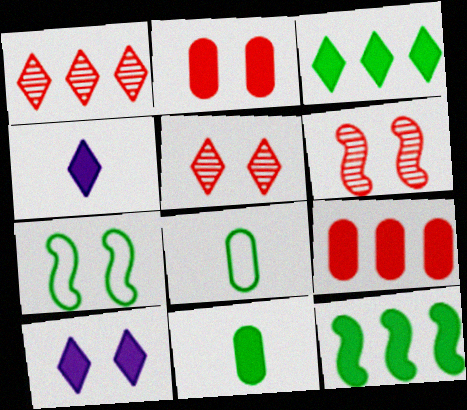[[2, 4, 12]]